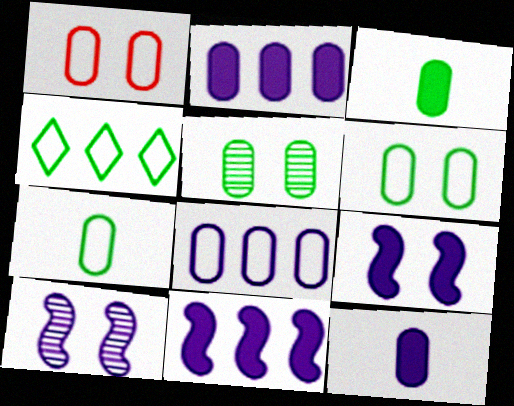[[1, 7, 8]]